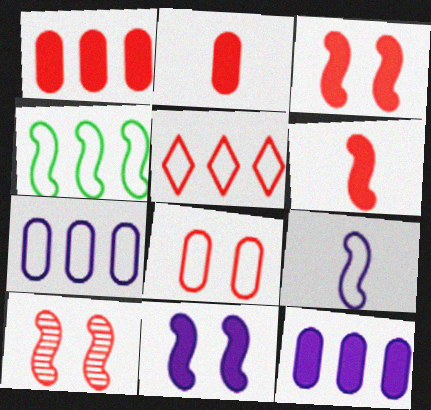[[2, 5, 10], 
[4, 5, 7]]